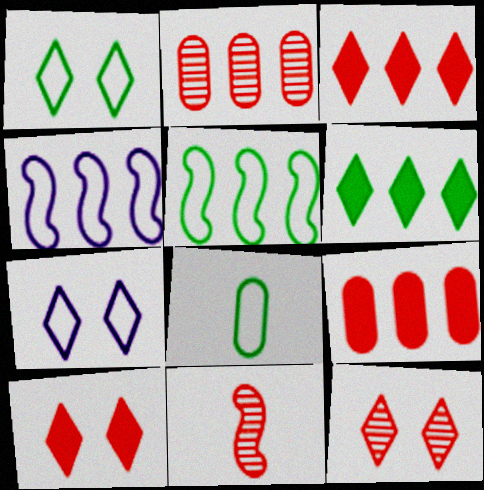[[1, 5, 8], 
[2, 4, 6], 
[2, 11, 12]]